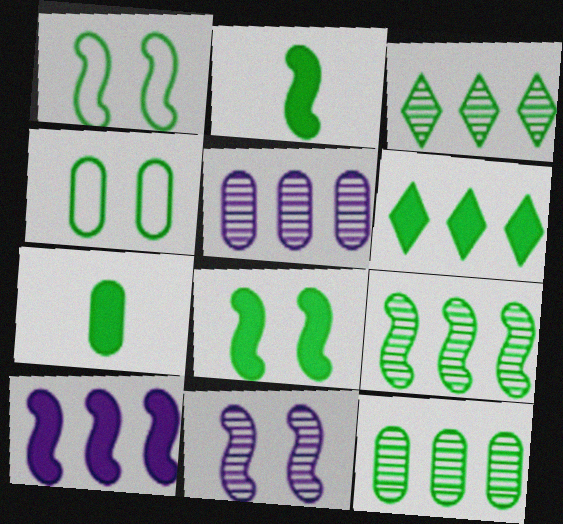[[1, 2, 9], 
[1, 3, 7], 
[2, 3, 4], 
[3, 9, 12], 
[4, 7, 12], 
[6, 7, 8]]